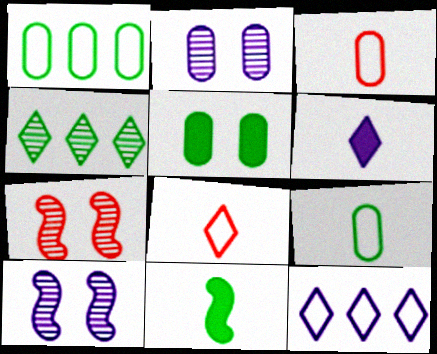[[1, 6, 7]]